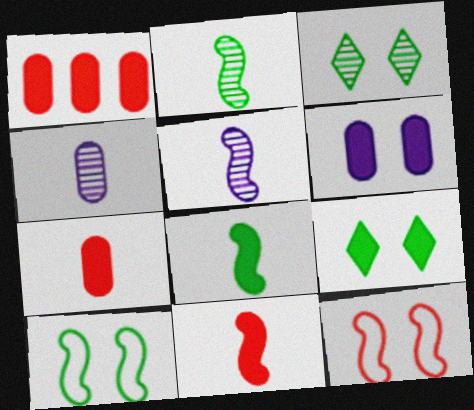[[3, 6, 12]]